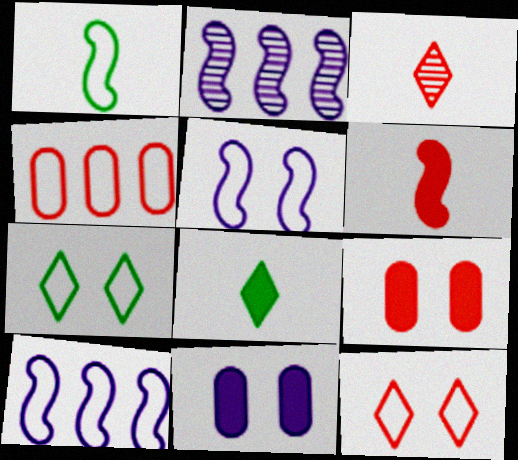[]